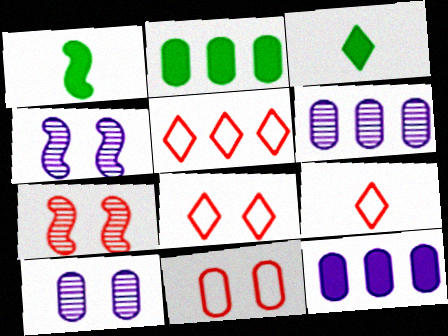[[1, 5, 10], 
[1, 6, 8], 
[2, 4, 9], 
[5, 8, 9]]